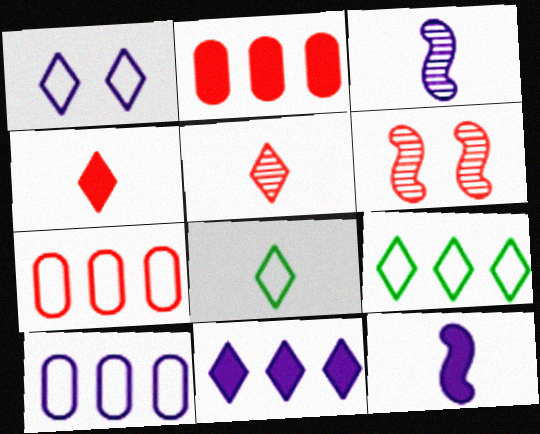[[4, 6, 7]]